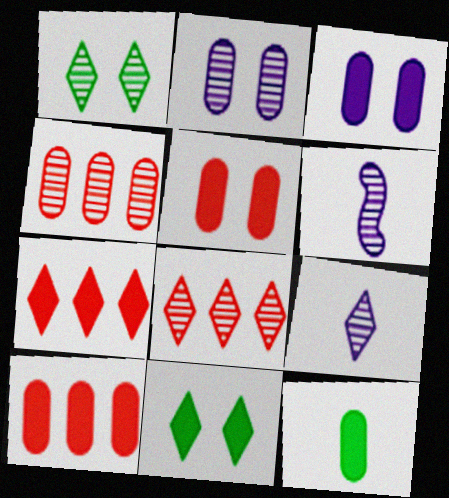[[1, 4, 6], 
[1, 8, 9], 
[3, 10, 12]]